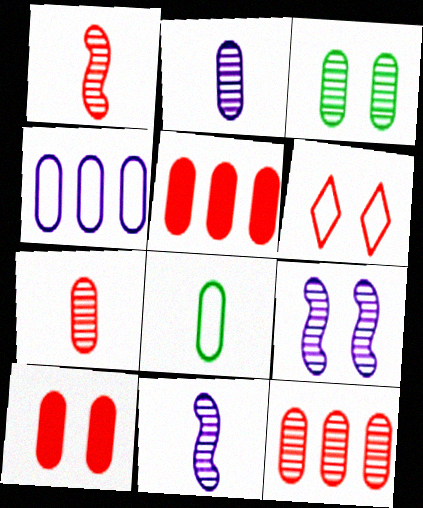[[1, 5, 6], 
[2, 3, 12]]